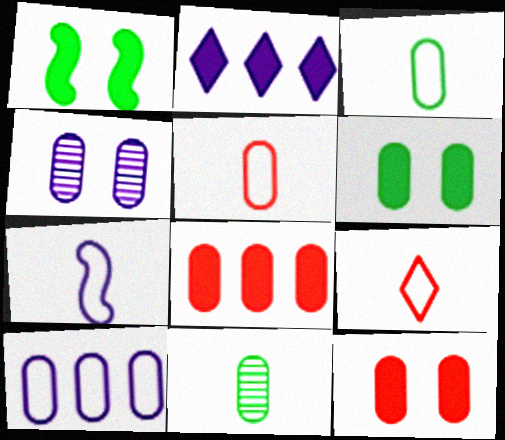[[2, 4, 7], 
[3, 4, 8], 
[3, 7, 9], 
[10, 11, 12]]